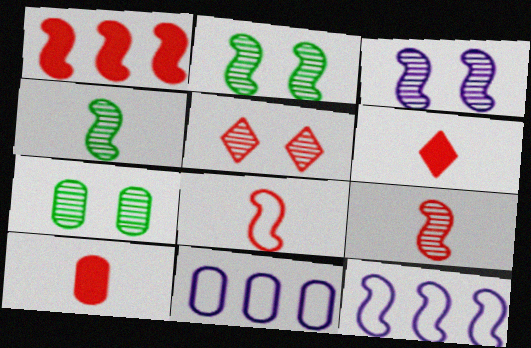[[2, 6, 11], 
[3, 5, 7], 
[6, 7, 12], 
[7, 10, 11]]